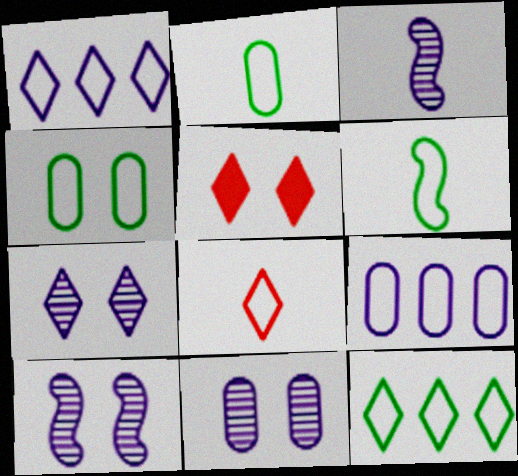[[4, 5, 10], 
[4, 6, 12], 
[7, 10, 11]]